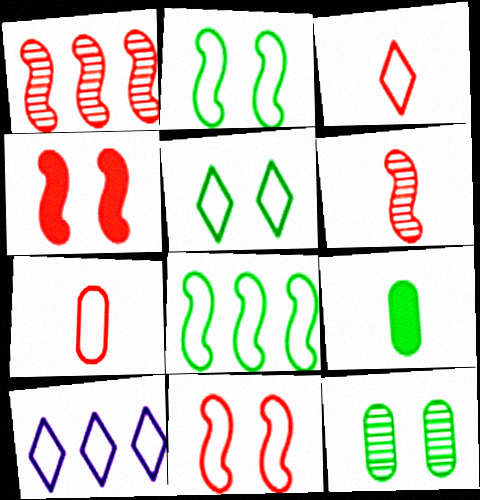[[2, 7, 10], 
[3, 5, 10]]